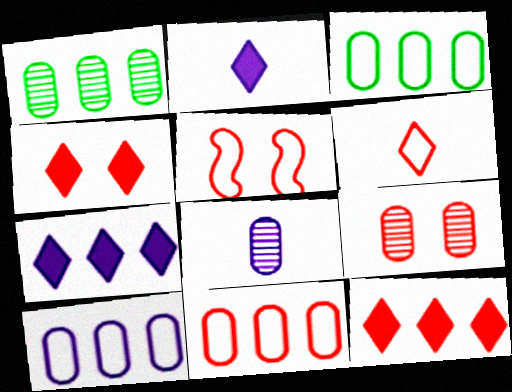[[1, 2, 5], 
[1, 8, 9], 
[3, 10, 11], 
[4, 5, 9], 
[5, 6, 11]]